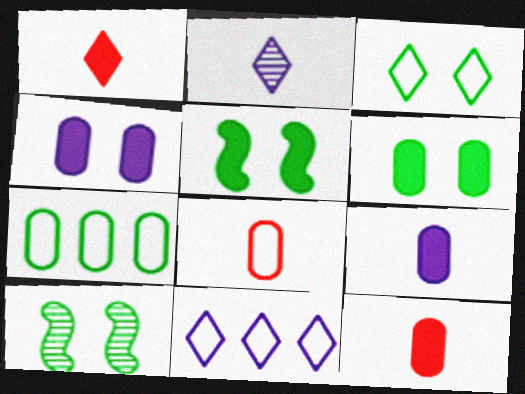[[3, 6, 10], 
[10, 11, 12]]